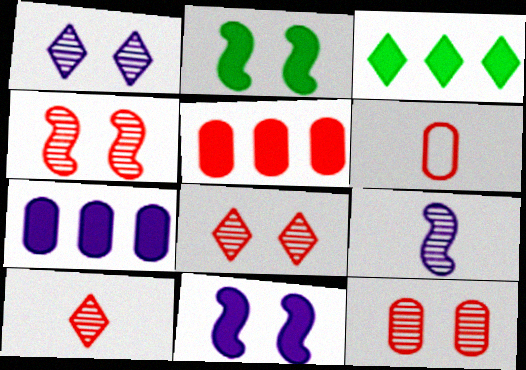[[4, 8, 12], 
[5, 6, 12]]